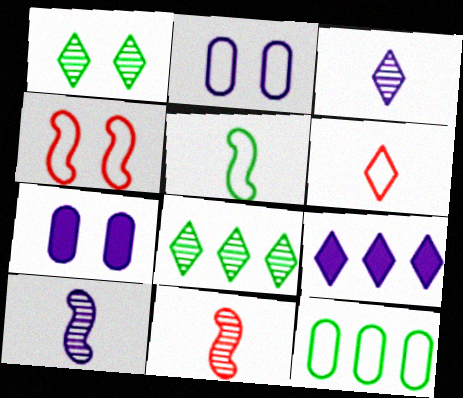[[1, 4, 7], 
[1, 6, 9], 
[2, 9, 10]]